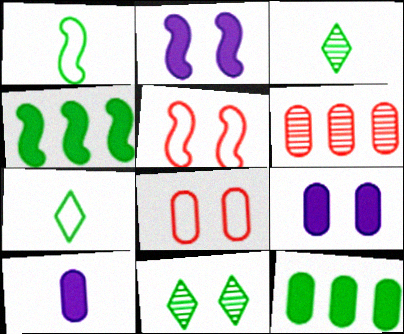[[1, 11, 12], 
[2, 6, 7], 
[2, 8, 11], 
[5, 9, 11]]